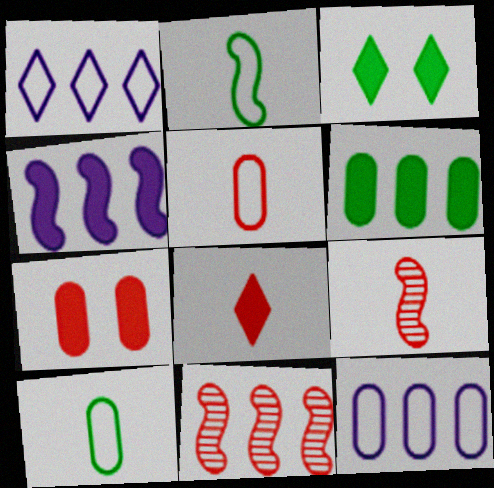[[1, 6, 11], 
[3, 9, 12], 
[5, 8, 9]]